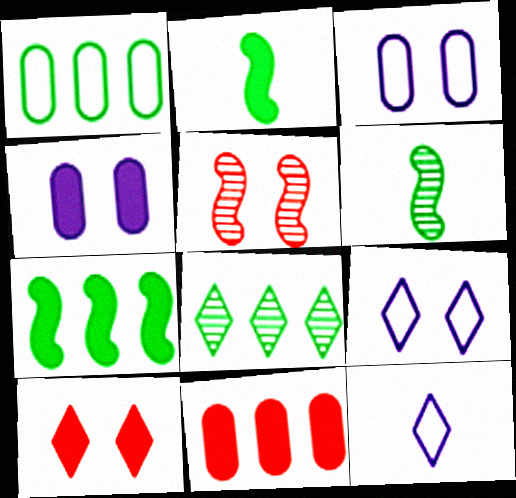[[1, 7, 8], 
[6, 9, 11], 
[8, 10, 12]]